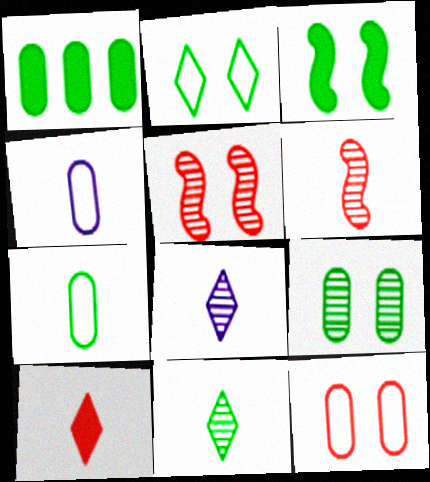[[1, 7, 9], 
[2, 3, 9]]